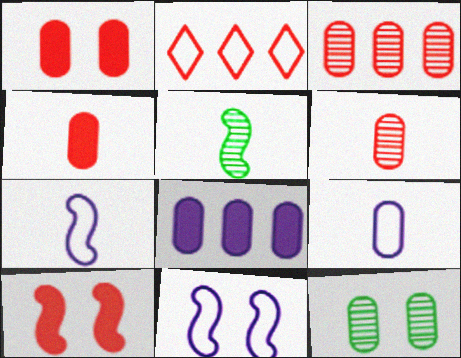[[2, 6, 10]]